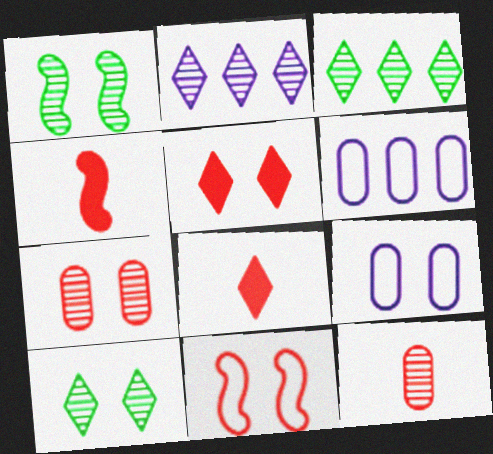[[1, 2, 12], 
[1, 5, 9], 
[1, 6, 8], 
[3, 4, 9], 
[4, 6, 10], 
[5, 7, 11]]